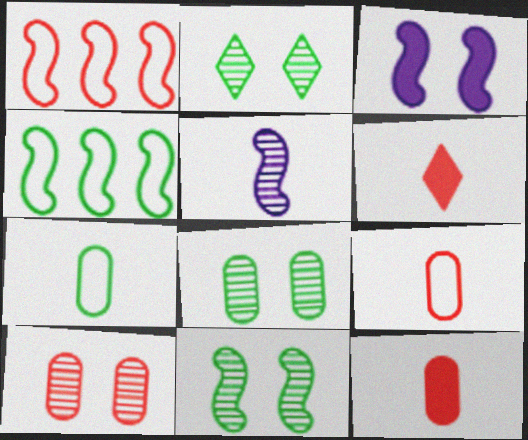[[1, 6, 10], 
[2, 8, 11], 
[5, 6, 7]]